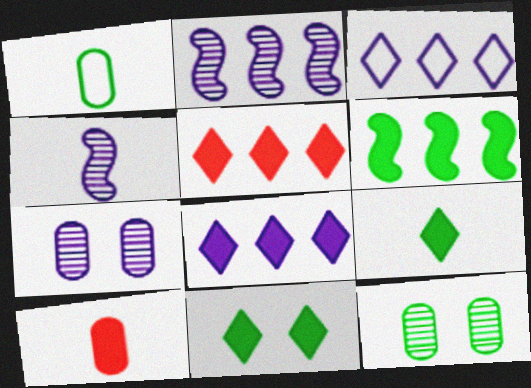[]